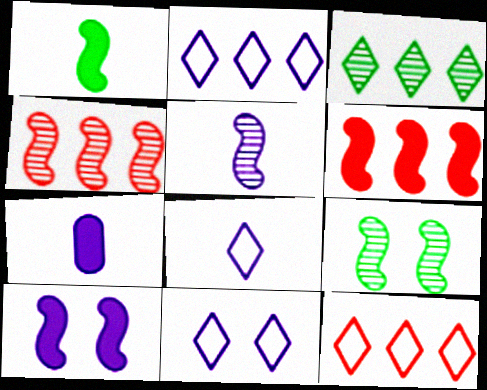[[1, 6, 10], 
[2, 8, 11], 
[4, 5, 9], 
[5, 7, 8], 
[7, 9, 12]]